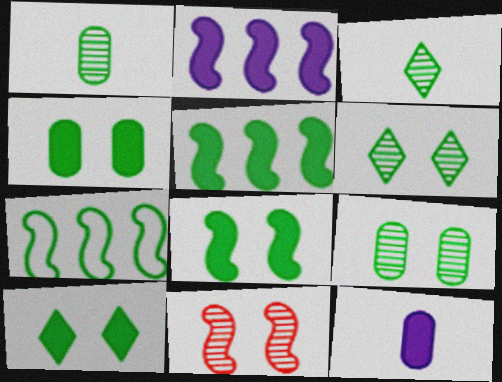[[1, 7, 10], 
[3, 4, 7], 
[4, 8, 10]]